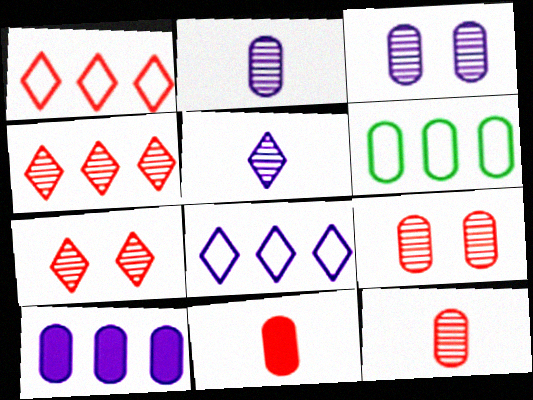[[3, 6, 11]]